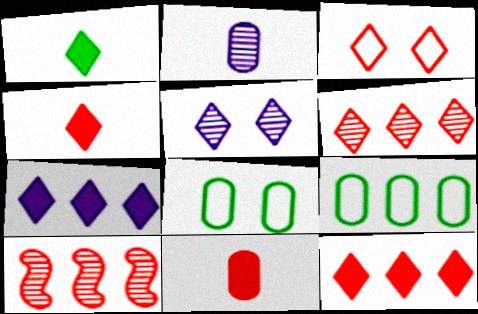[[3, 4, 6], 
[3, 10, 11], 
[7, 9, 10]]